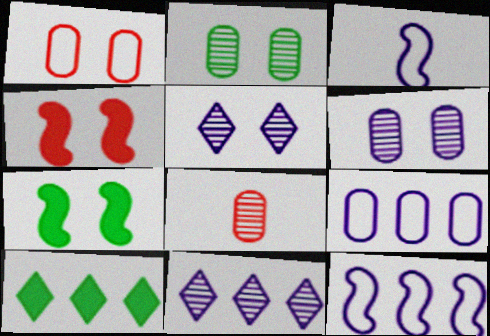[[1, 5, 7]]